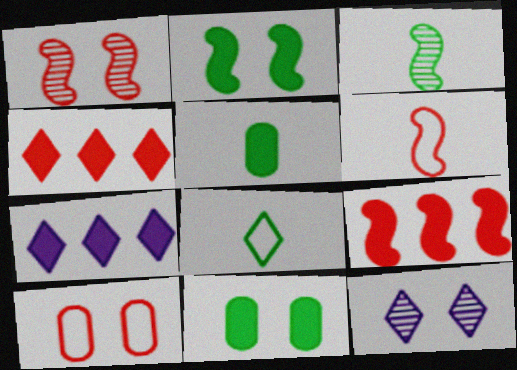[[1, 6, 9], 
[2, 10, 12], 
[3, 5, 8], 
[3, 7, 10], 
[4, 8, 12]]